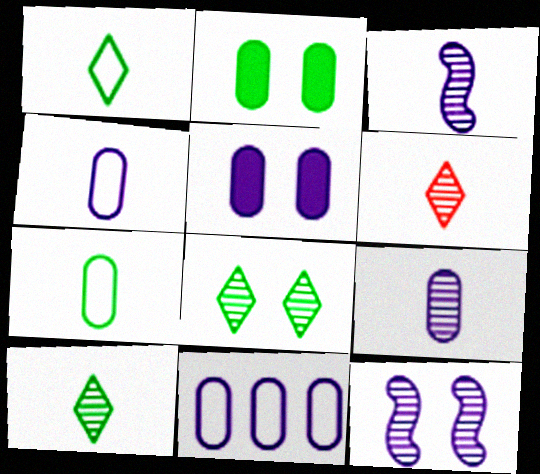[[5, 9, 11]]